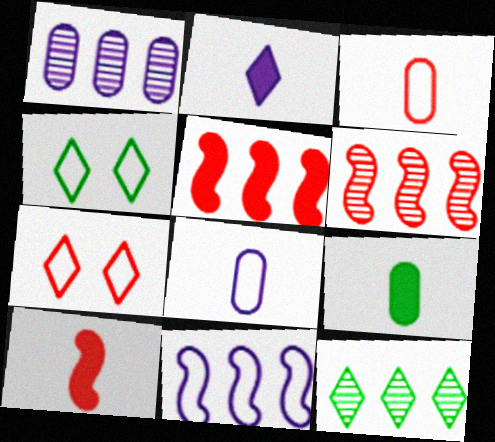[[1, 4, 10], 
[1, 6, 12], 
[2, 7, 12], 
[2, 9, 10], 
[3, 4, 11]]